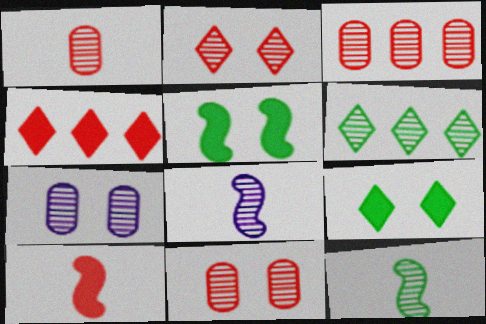[[1, 3, 11], 
[6, 8, 11]]